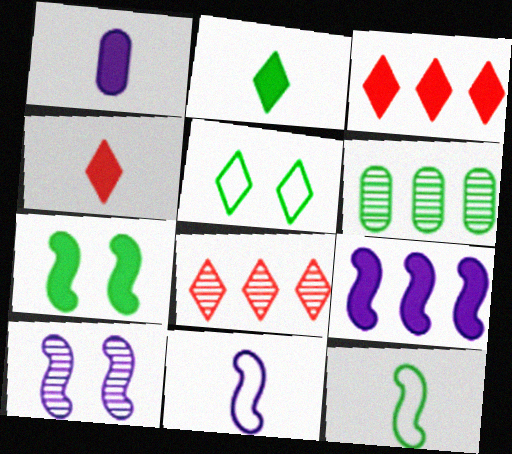[[1, 3, 7], 
[9, 10, 11]]